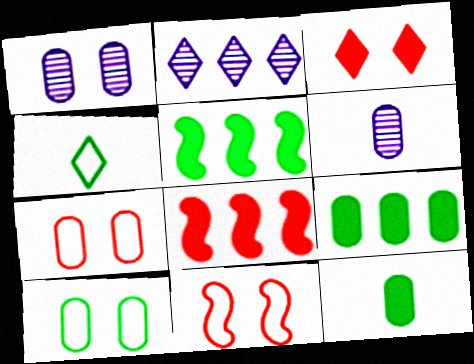[[1, 4, 8], 
[2, 3, 4], 
[2, 11, 12], 
[6, 7, 9]]